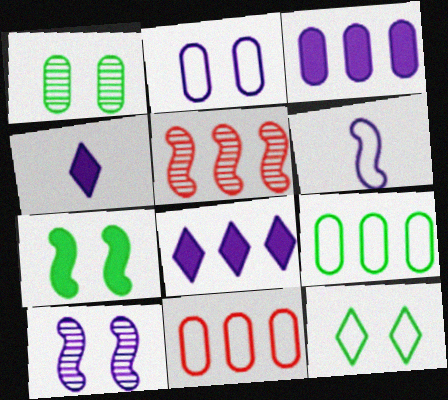[[1, 7, 12], 
[5, 6, 7], 
[5, 8, 9], 
[6, 11, 12]]